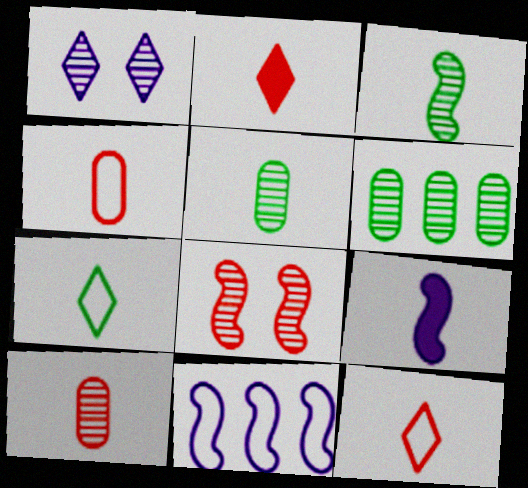[[5, 9, 12], 
[7, 9, 10]]